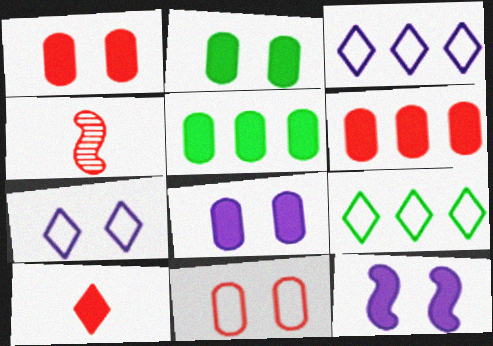[[1, 2, 8], 
[2, 3, 4], 
[4, 5, 7], 
[4, 8, 9], 
[5, 10, 12]]